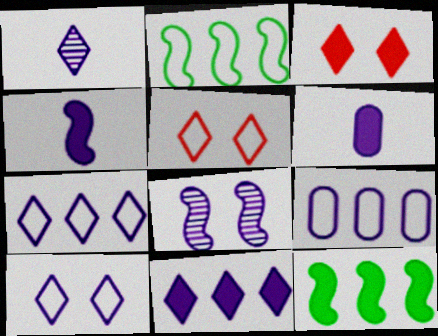[[1, 10, 11], 
[3, 6, 12], 
[6, 7, 8]]